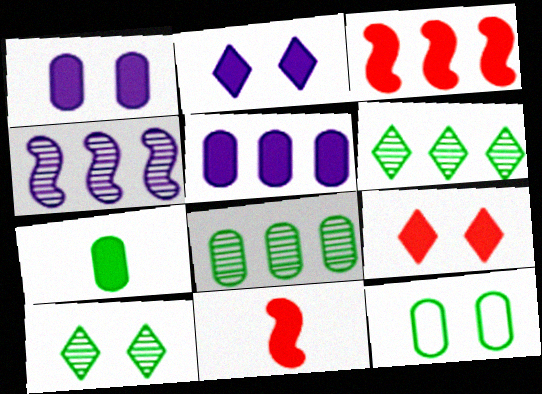[[2, 3, 7], 
[7, 8, 12]]